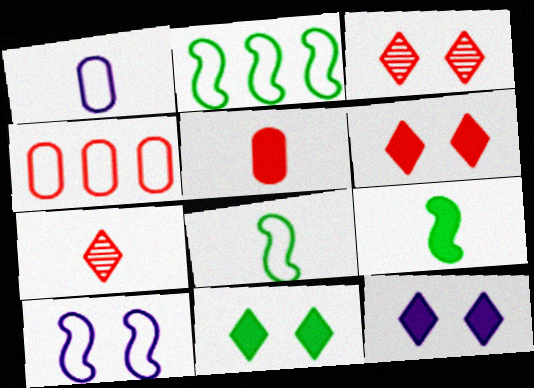[[1, 7, 9], 
[6, 11, 12]]